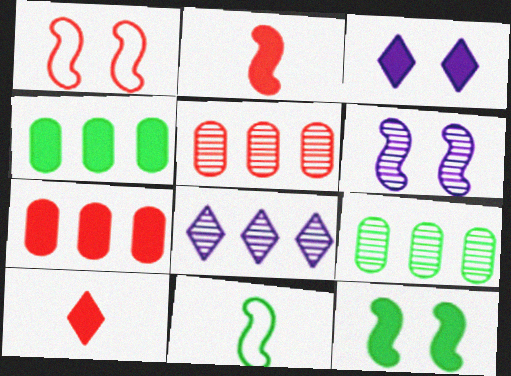[[1, 5, 10], 
[1, 6, 12], 
[2, 3, 4], 
[3, 5, 11]]